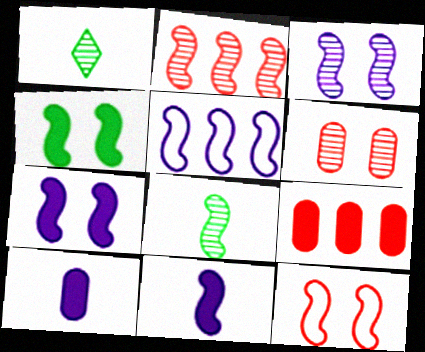[[2, 3, 8], 
[3, 4, 12], 
[3, 5, 11]]